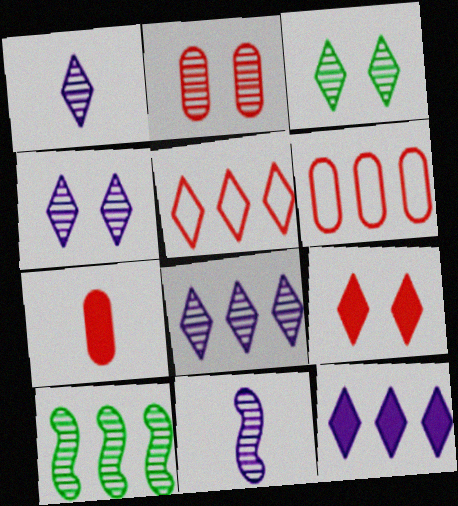[[1, 2, 10], 
[1, 4, 8], 
[2, 6, 7], 
[6, 10, 12]]